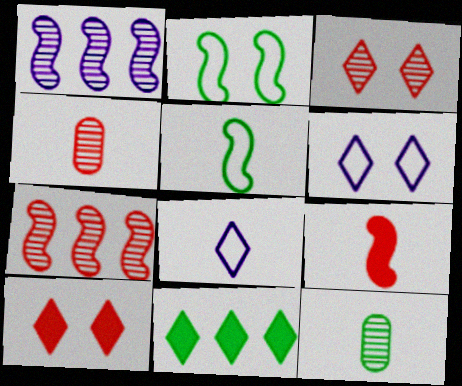[[1, 2, 9], 
[1, 3, 12], 
[2, 11, 12], 
[3, 4, 7], 
[3, 8, 11], 
[8, 9, 12]]